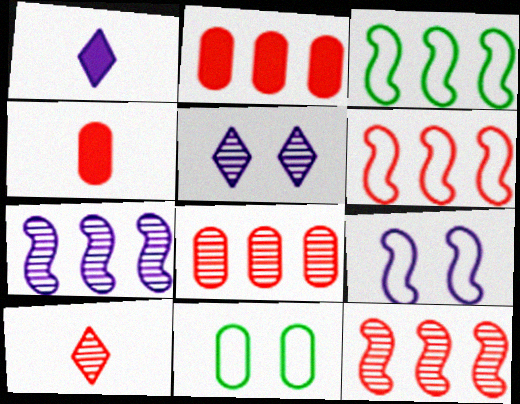[[1, 11, 12], 
[3, 4, 5]]